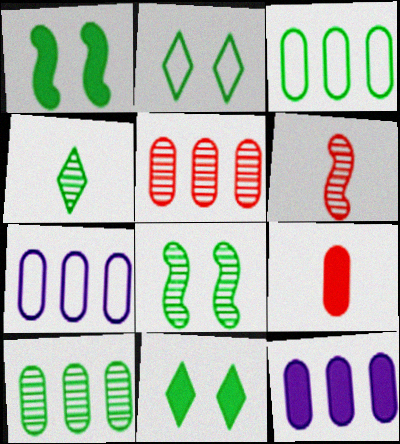[[1, 3, 4], 
[2, 6, 12], 
[3, 5, 12], 
[4, 8, 10], 
[6, 7, 11]]